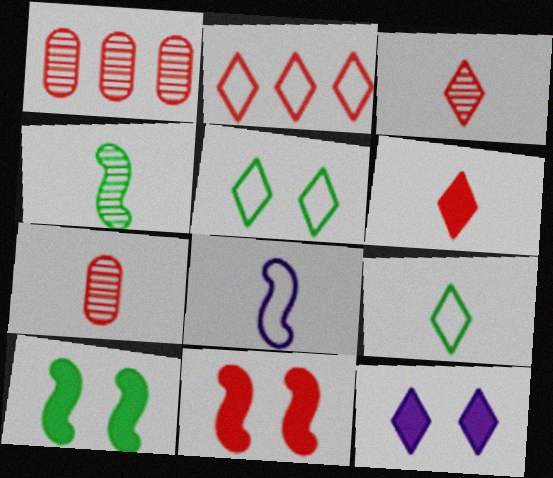[[2, 7, 11]]